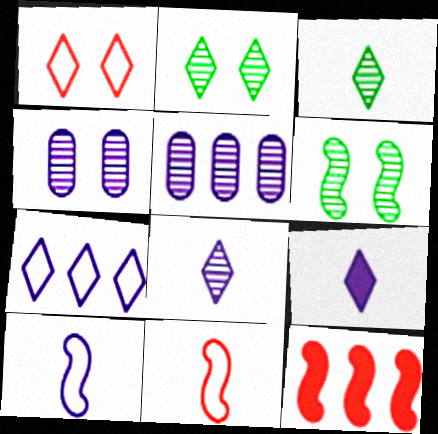[[6, 10, 12]]